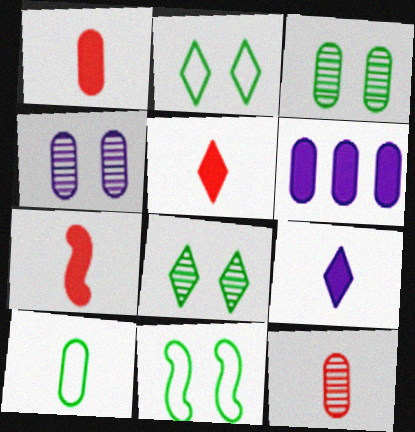[[1, 5, 7]]